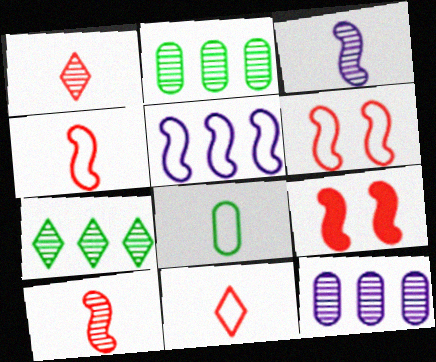[]